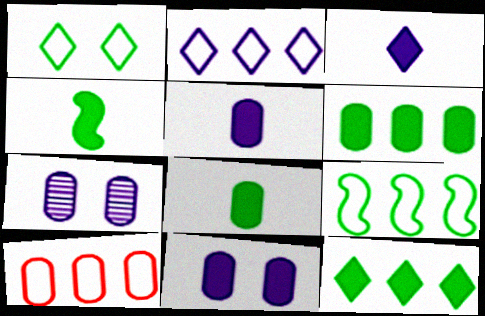[[2, 9, 10], 
[7, 8, 10]]